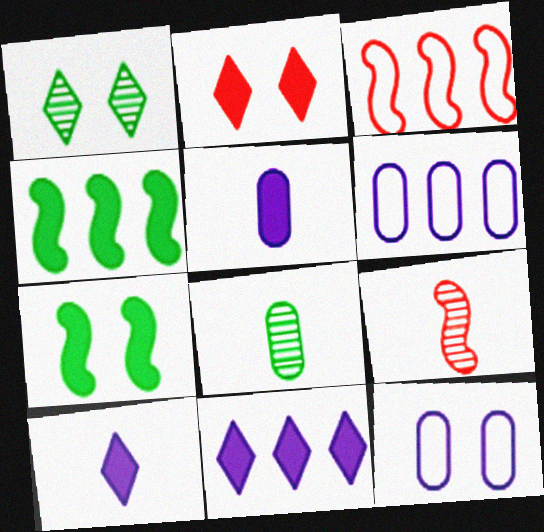[[1, 3, 5], 
[2, 4, 5]]